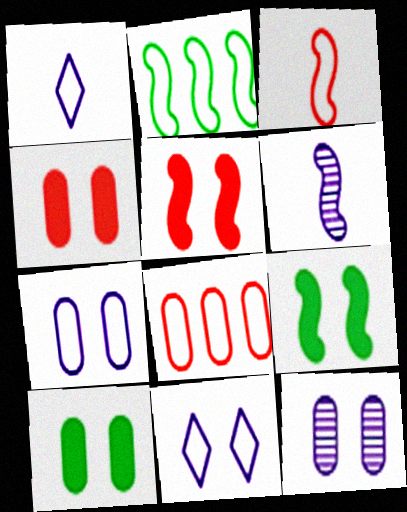[[2, 5, 6]]